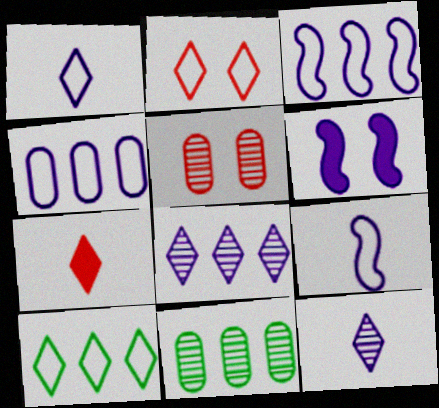[[1, 2, 10], 
[4, 6, 12]]